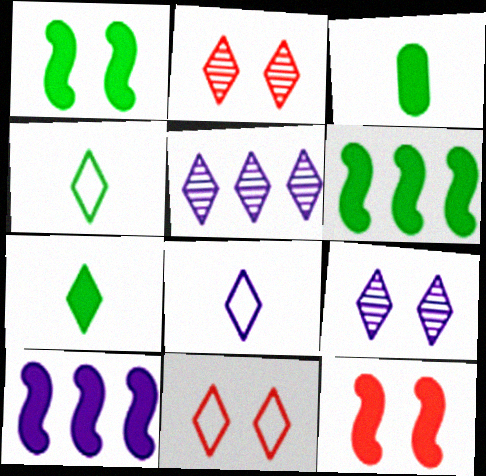[[5, 7, 11]]